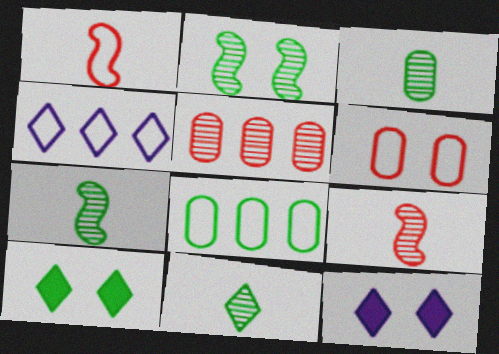[[2, 6, 12], 
[3, 7, 11], 
[7, 8, 10], 
[8, 9, 12]]